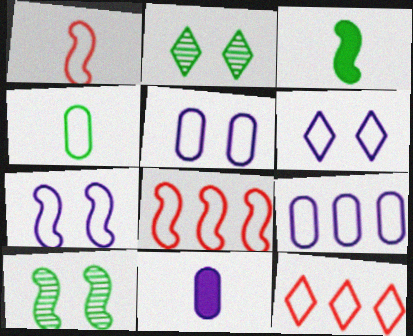[[2, 8, 11], 
[4, 6, 8], 
[4, 7, 12], 
[5, 6, 7], 
[10, 11, 12]]